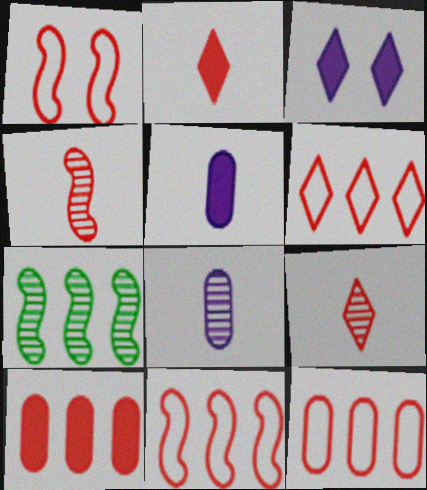[[1, 9, 10], 
[6, 11, 12]]